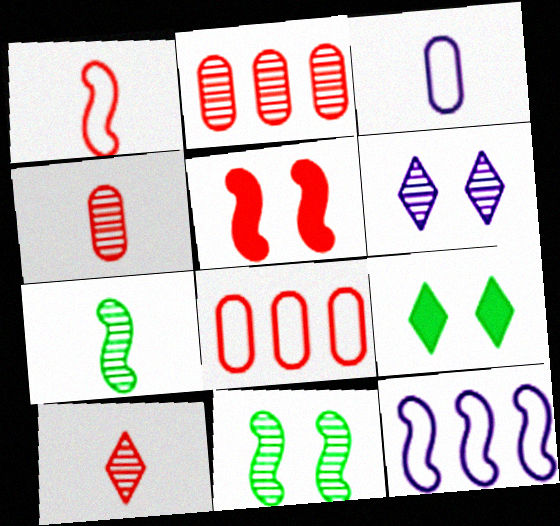[[2, 6, 7], 
[4, 9, 12], 
[5, 7, 12], 
[5, 8, 10]]